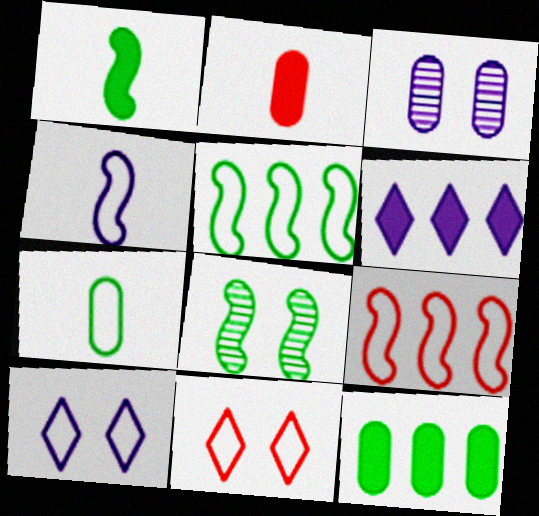[[1, 5, 8], 
[3, 4, 6], 
[7, 9, 10]]